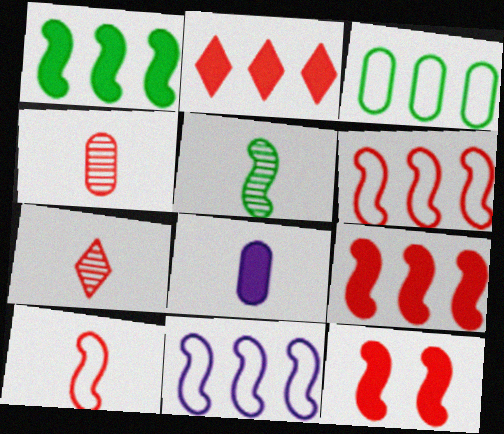[[5, 11, 12]]